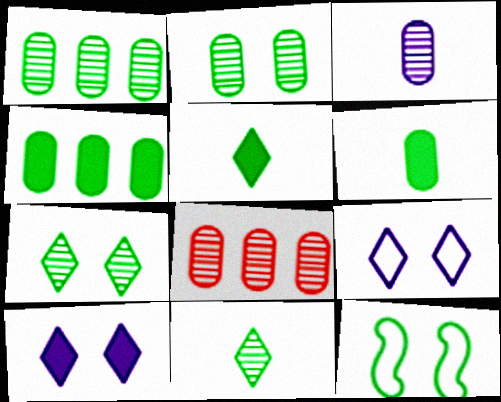[[1, 5, 12], 
[2, 3, 8], 
[4, 11, 12]]